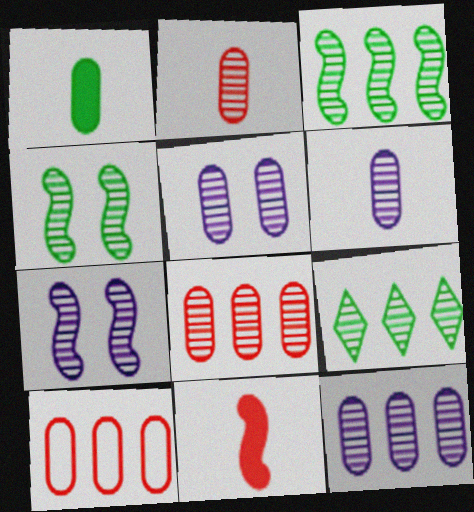[[1, 5, 10], 
[2, 7, 9], 
[5, 6, 12]]